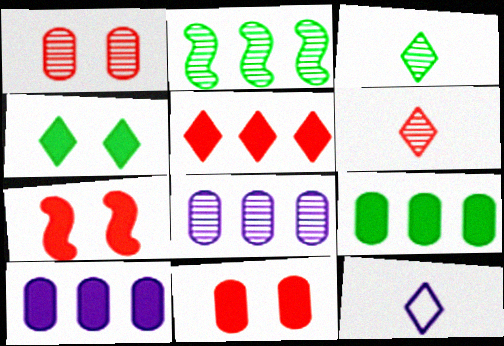[[2, 11, 12]]